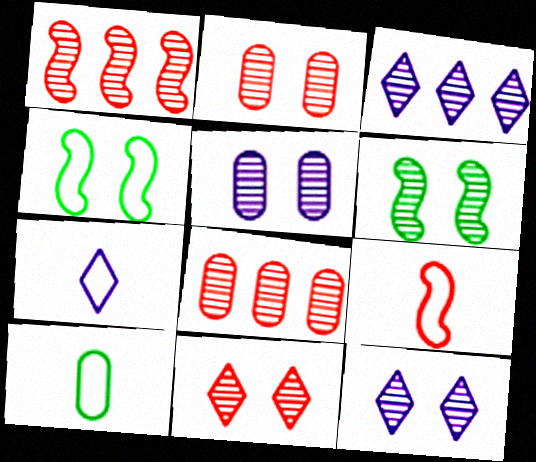[[2, 6, 12], 
[5, 6, 11], 
[7, 9, 10]]